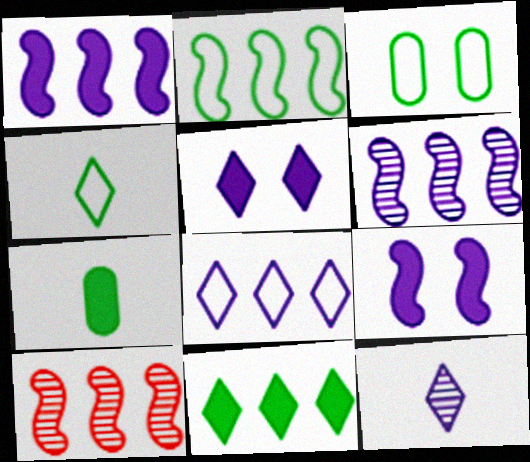[[1, 2, 10], 
[2, 3, 4], 
[5, 8, 12]]